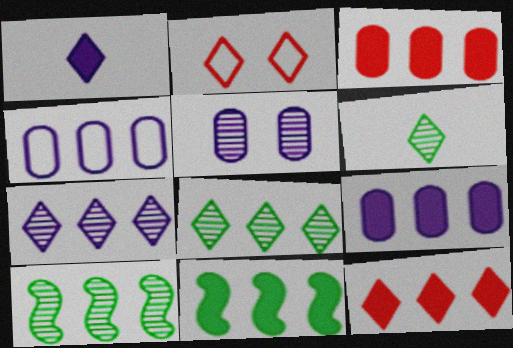[[1, 2, 8], 
[4, 10, 12], 
[9, 11, 12]]